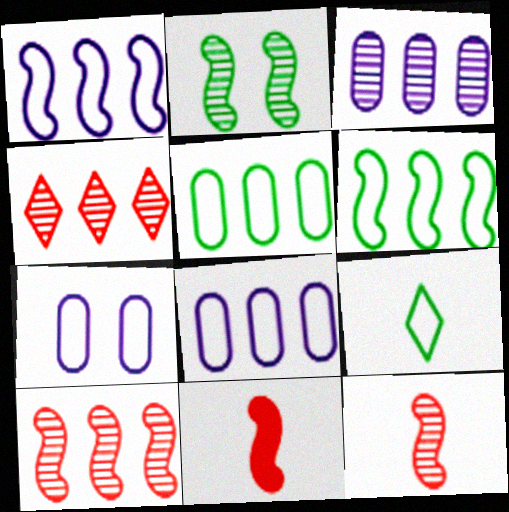[[1, 2, 11]]